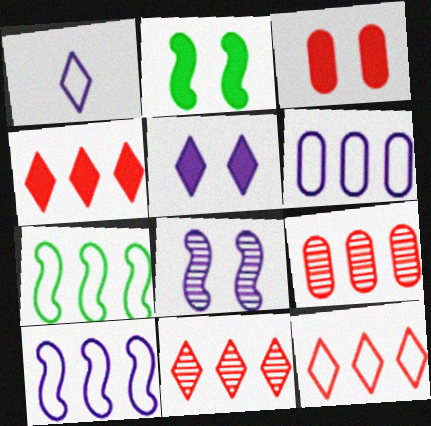[[1, 2, 9], 
[2, 3, 5], 
[4, 11, 12], 
[6, 7, 12]]